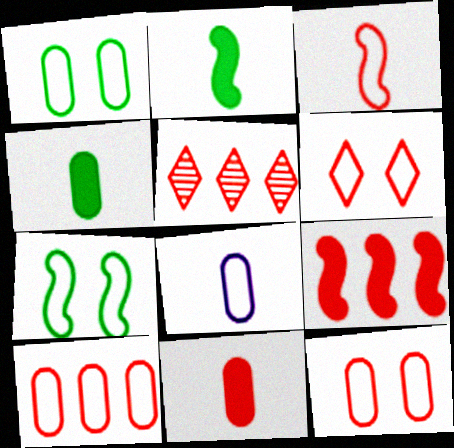[[1, 8, 10], 
[3, 6, 10], 
[5, 9, 10]]